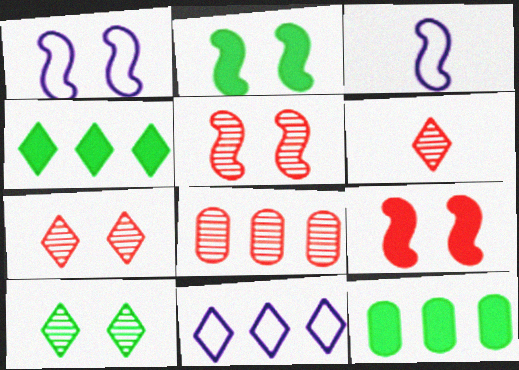[[1, 2, 5], 
[1, 6, 12], 
[3, 7, 12], 
[5, 6, 8]]